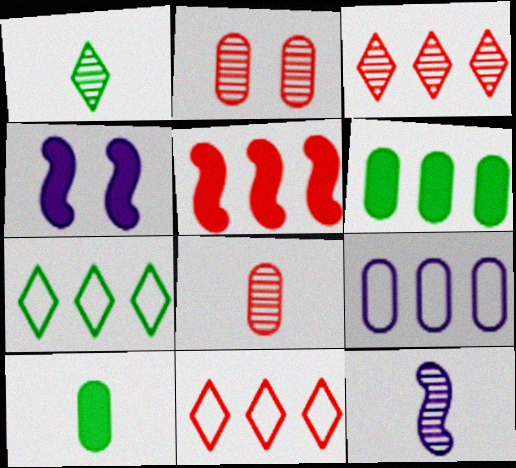[[1, 8, 12], 
[2, 9, 10], 
[4, 7, 8]]